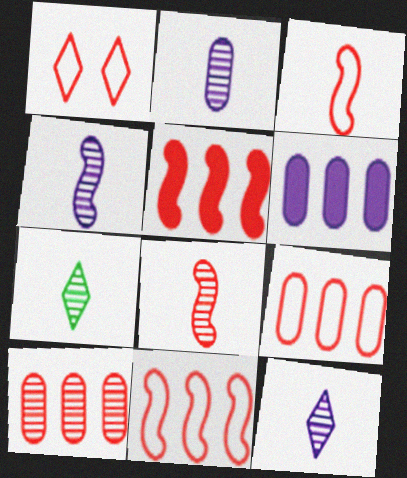[[1, 3, 9], 
[2, 4, 12], 
[2, 7, 8]]